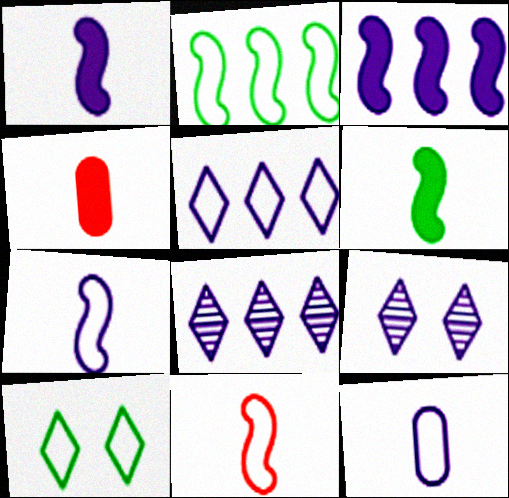[[2, 4, 9], 
[3, 9, 12]]